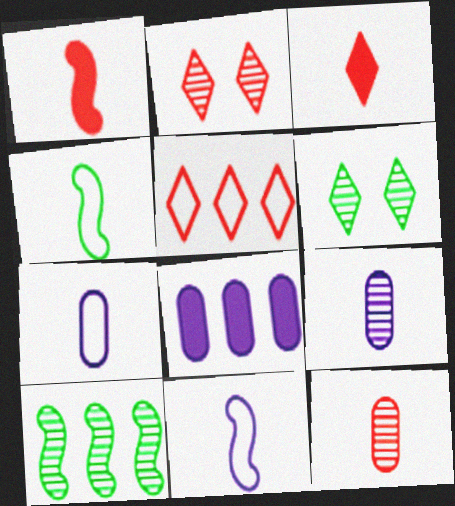[[2, 3, 5], 
[2, 4, 8], 
[2, 9, 10], 
[3, 4, 9], 
[5, 8, 10]]